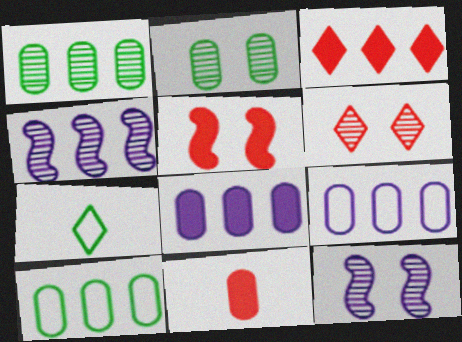[[2, 6, 12], 
[2, 9, 11], 
[3, 4, 10], 
[3, 5, 11]]